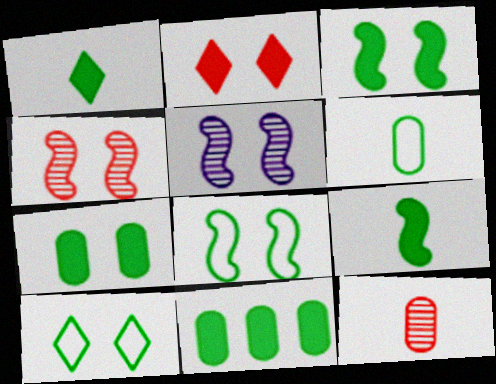[[1, 3, 11]]